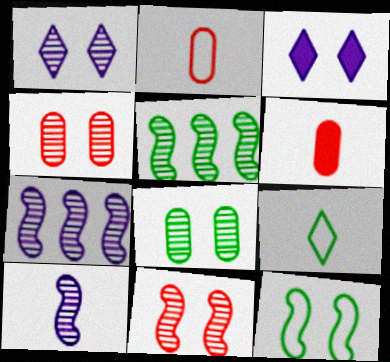[[1, 8, 11], 
[2, 3, 5], 
[3, 4, 12], 
[5, 10, 11], 
[6, 9, 10]]